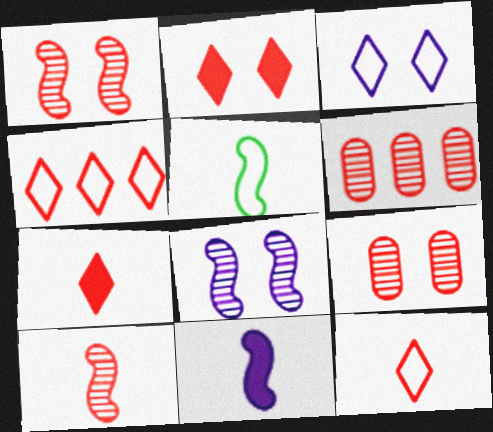[[5, 10, 11]]